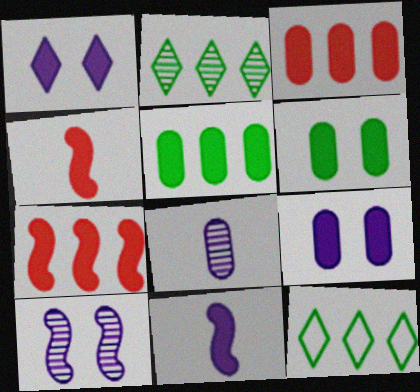[[1, 4, 5]]